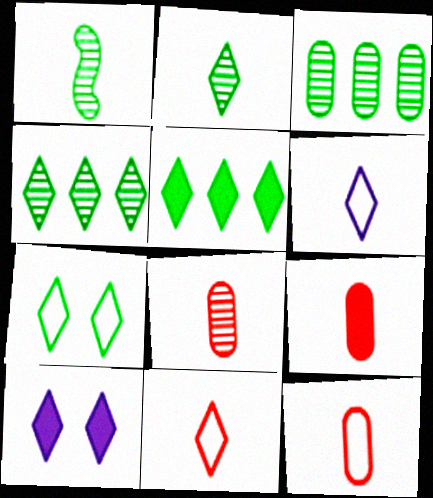[[1, 6, 9], 
[2, 5, 7], 
[4, 10, 11], 
[8, 9, 12]]